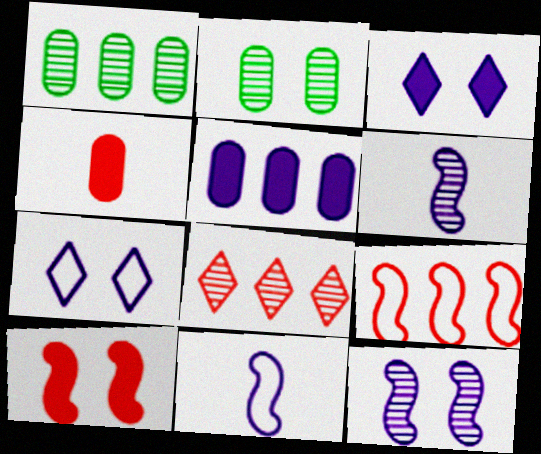[[2, 6, 8], 
[2, 7, 10], 
[5, 6, 7]]